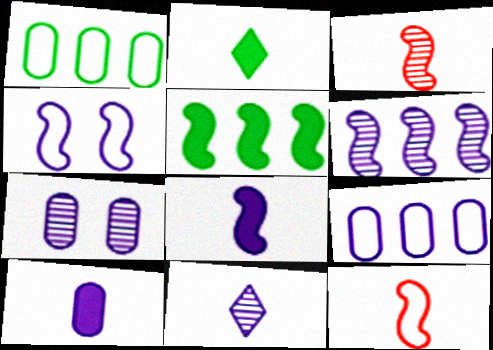[[3, 4, 5], 
[4, 6, 8], 
[6, 7, 11], 
[7, 9, 10]]